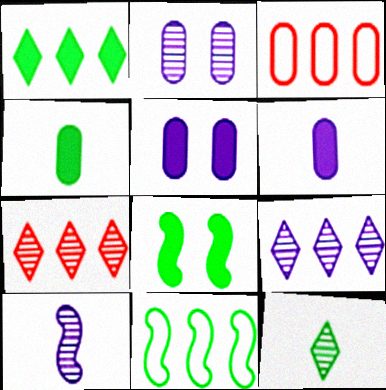[[1, 4, 8], 
[2, 3, 4], 
[2, 9, 10]]